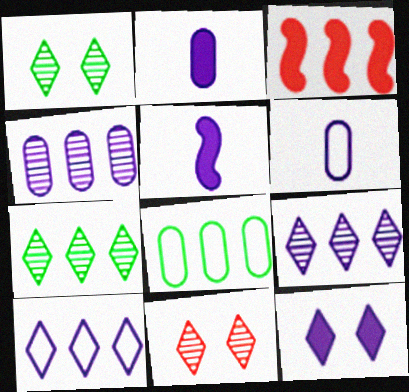[[1, 3, 6], 
[3, 8, 9], 
[5, 8, 11]]